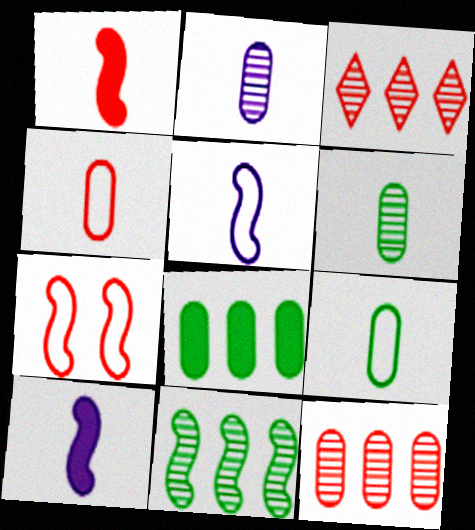[[7, 10, 11]]